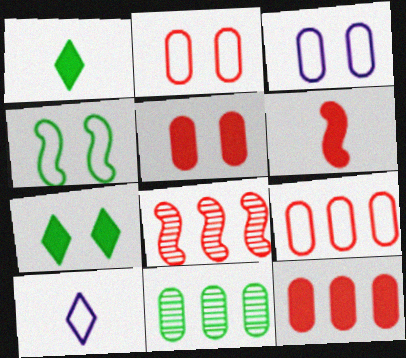[[1, 3, 8], 
[1, 4, 11], 
[4, 9, 10]]